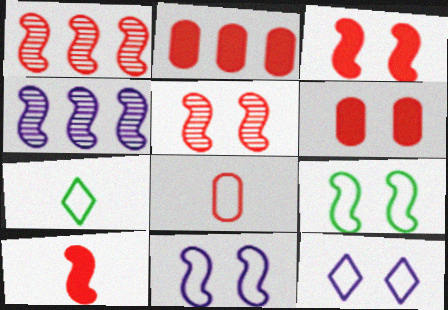[[4, 6, 7], 
[4, 9, 10]]